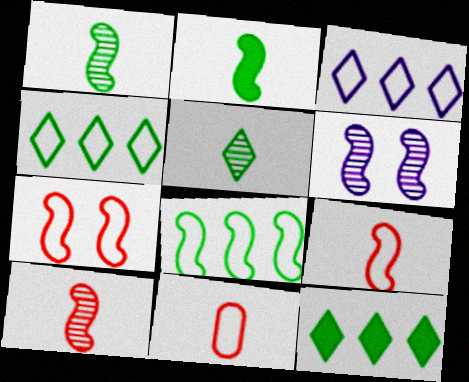[[6, 11, 12]]